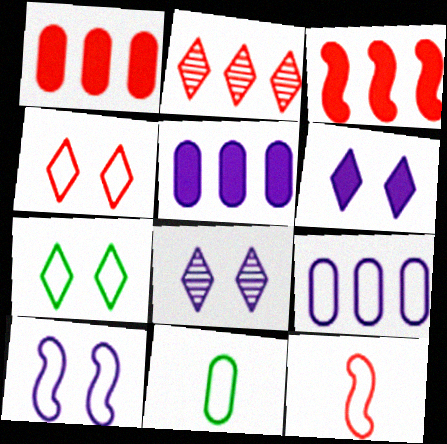[[3, 8, 11], 
[7, 9, 12]]